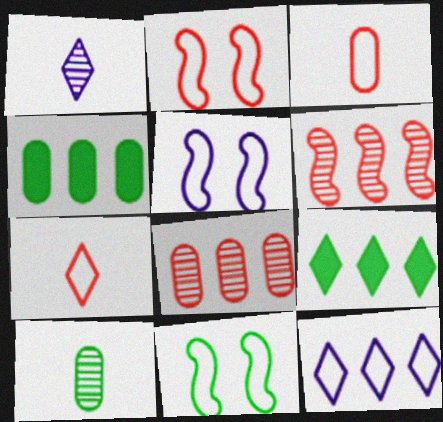[[1, 2, 4], 
[2, 5, 11], 
[3, 11, 12], 
[4, 6, 12], 
[9, 10, 11]]